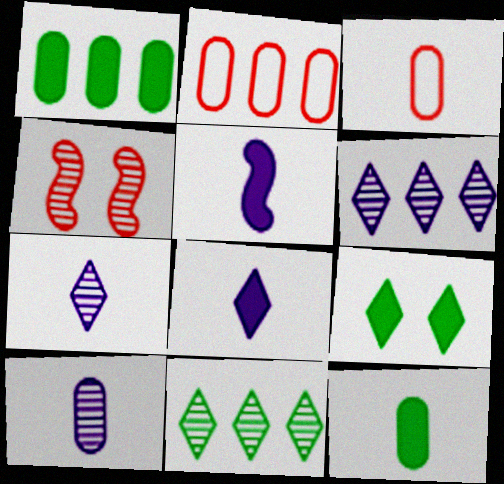[[3, 10, 12], 
[4, 10, 11]]